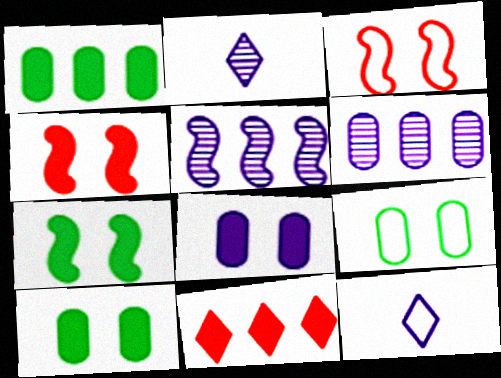[[1, 2, 3], 
[5, 8, 12]]